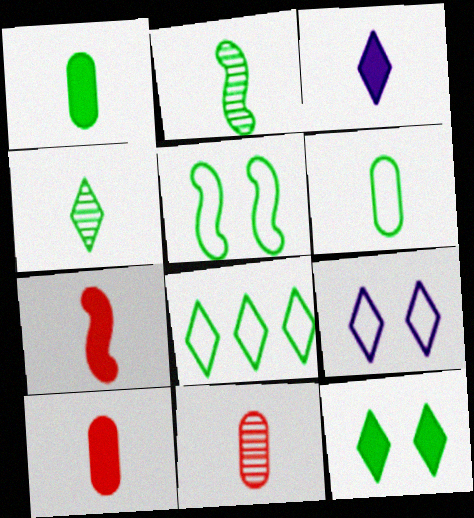[[1, 3, 7], 
[4, 8, 12], 
[5, 6, 8]]